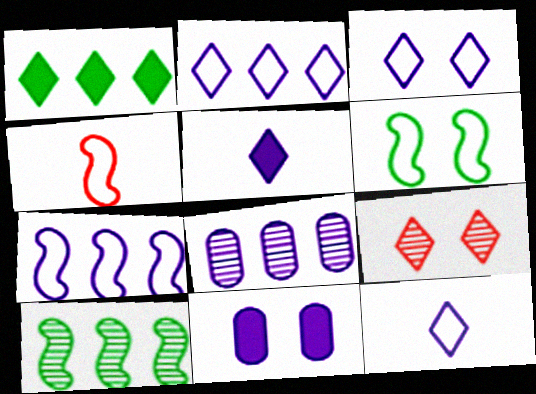[[1, 9, 12], 
[2, 3, 12], 
[4, 6, 7], 
[6, 9, 11]]